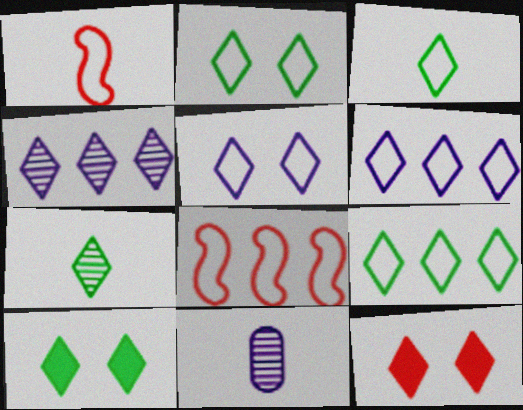[[2, 3, 9], 
[3, 4, 12], 
[6, 7, 12], 
[7, 9, 10], 
[8, 10, 11]]